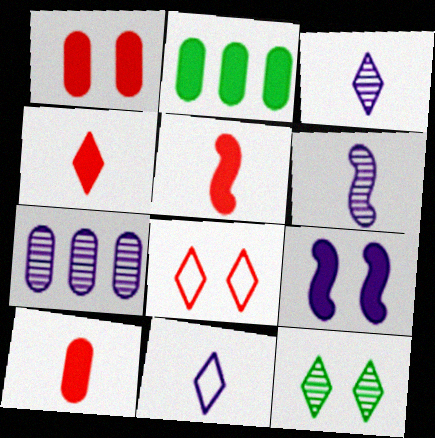[[2, 4, 9], 
[2, 6, 8], 
[4, 5, 10], 
[7, 9, 11]]